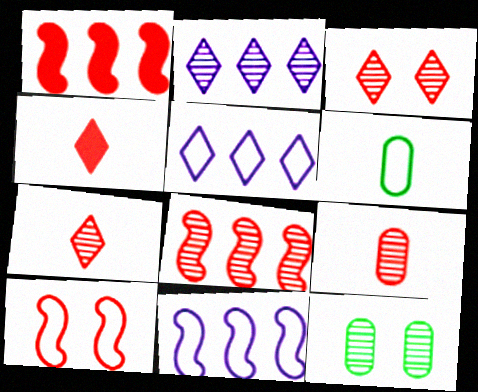[[3, 8, 9], 
[4, 11, 12], 
[5, 6, 10]]